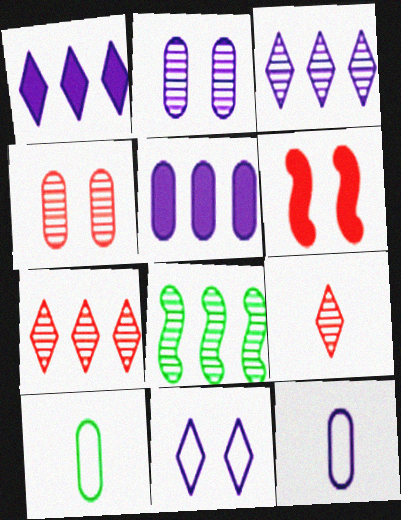[[2, 5, 12], 
[2, 8, 9], 
[3, 6, 10], 
[4, 5, 10]]